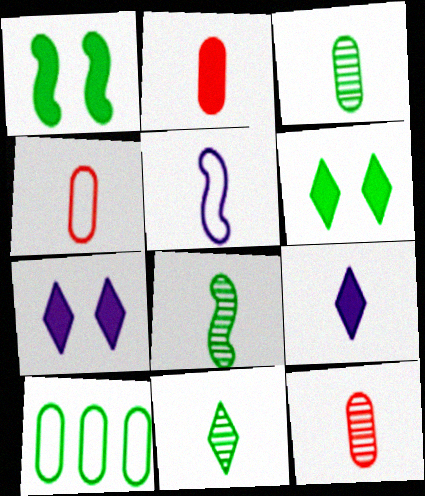[[1, 10, 11], 
[2, 4, 12], 
[2, 5, 11], 
[3, 8, 11], 
[4, 8, 9], 
[6, 8, 10]]